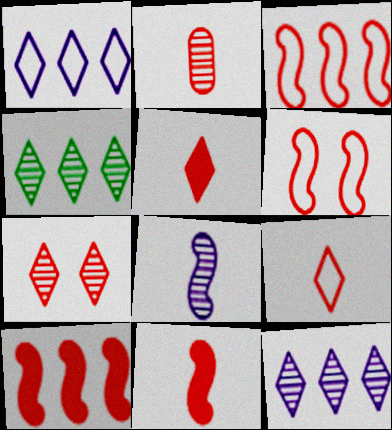[[2, 9, 11]]